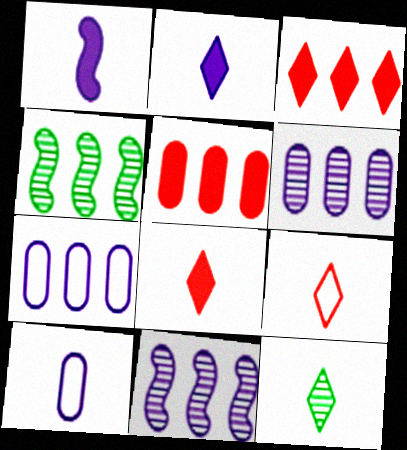[[2, 9, 12], 
[3, 4, 7]]